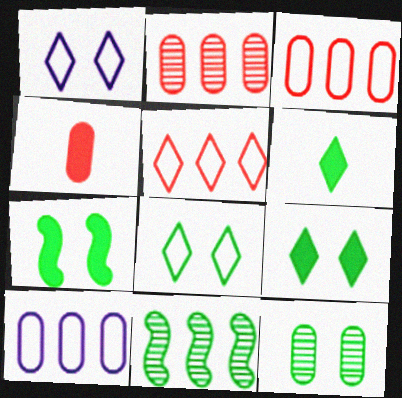[[1, 4, 11], 
[4, 10, 12], 
[7, 8, 12]]